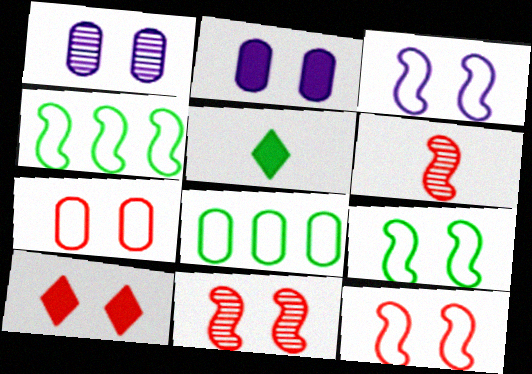[[1, 9, 10], 
[3, 9, 12], 
[7, 10, 11]]